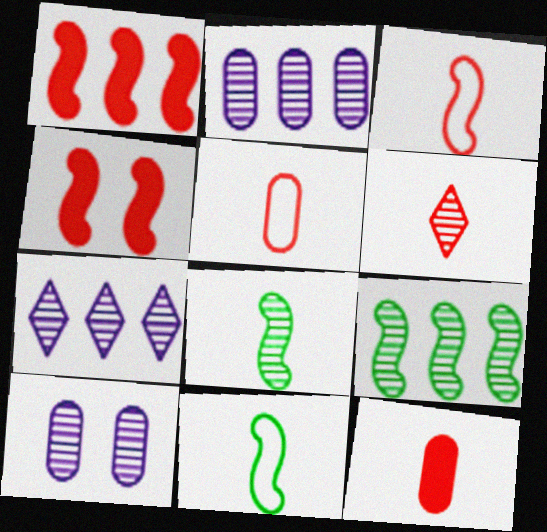[[3, 6, 12], 
[6, 9, 10]]